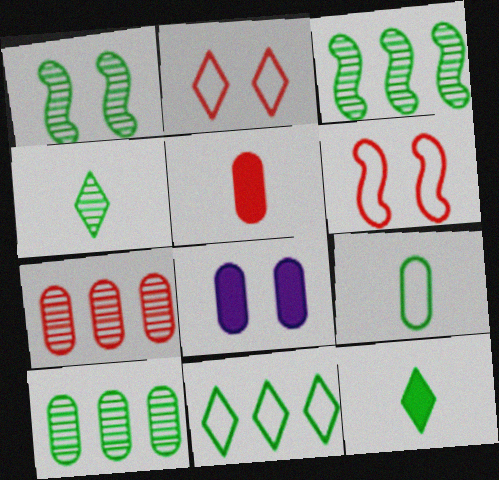[[1, 2, 8], 
[1, 4, 10], 
[7, 8, 9]]